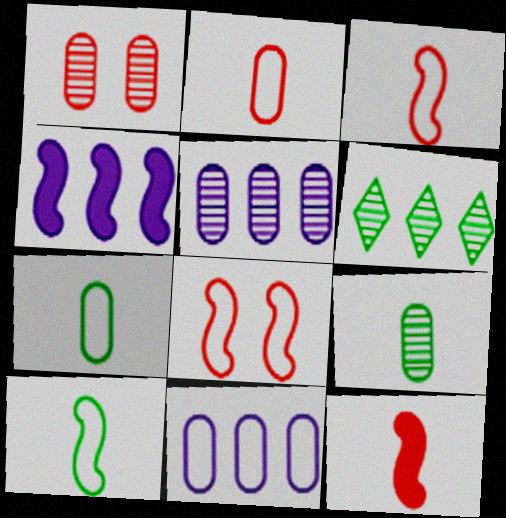[[1, 5, 9]]